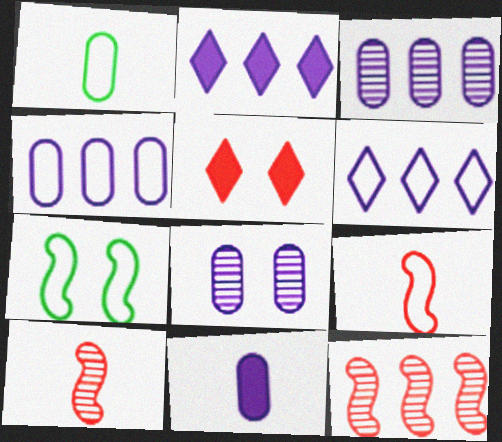[[4, 8, 11], 
[5, 7, 8]]